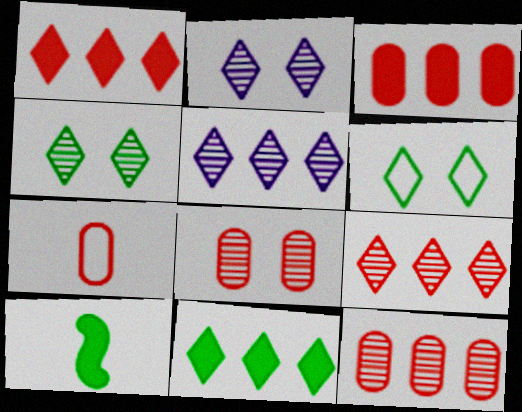[[3, 7, 8]]